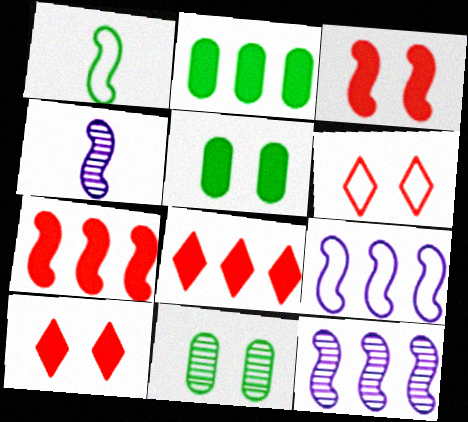[[1, 3, 12], 
[2, 4, 6]]